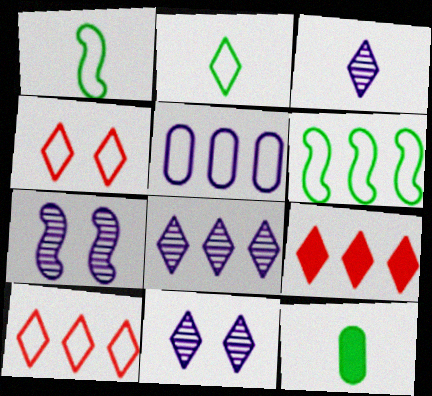[[1, 4, 5], 
[2, 9, 11], 
[3, 8, 11], 
[5, 6, 10], 
[7, 10, 12]]